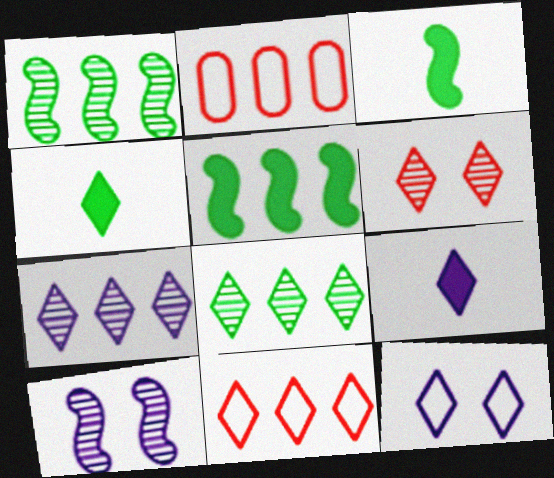[[2, 4, 10], 
[2, 5, 7], 
[7, 9, 12]]